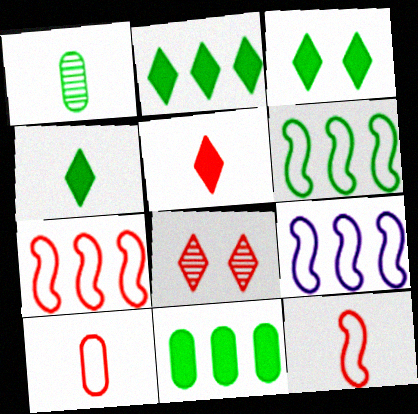[[1, 3, 6], 
[2, 3, 4], 
[6, 7, 9]]